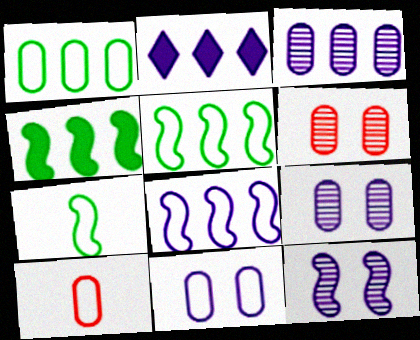[[1, 10, 11], 
[2, 3, 8], 
[2, 6, 7]]